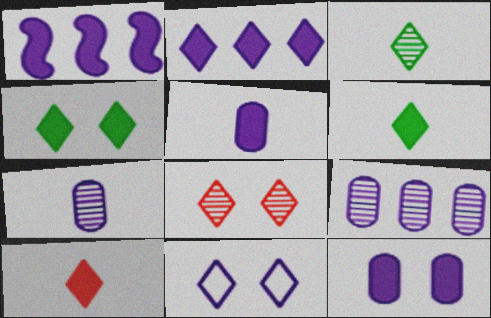[[1, 7, 11], 
[2, 4, 10], 
[4, 8, 11]]